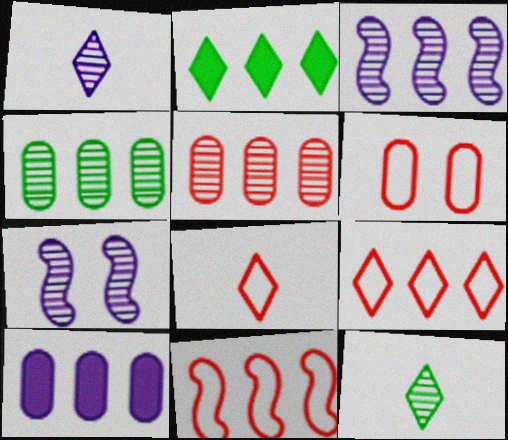[[5, 7, 12], 
[6, 8, 11]]